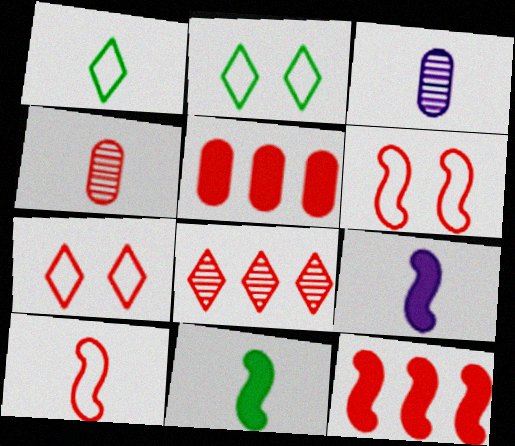[[1, 4, 9], 
[2, 3, 12], 
[4, 7, 12]]